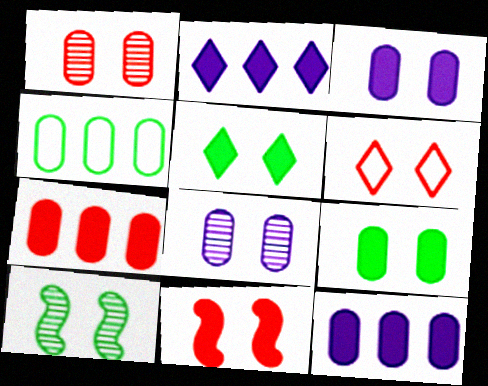[[1, 6, 11], 
[3, 5, 11], 
[3, 6, 10]]